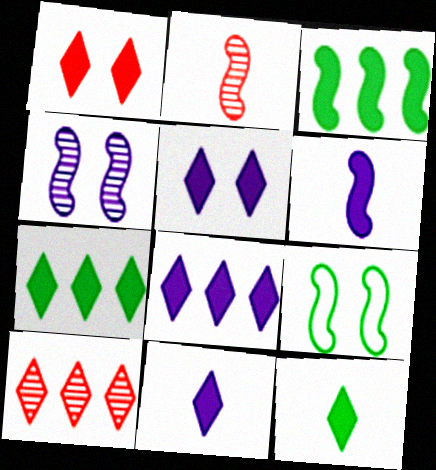[[1, 7, 11], 
[1, 8, 12], 
[5, 8, 11]]